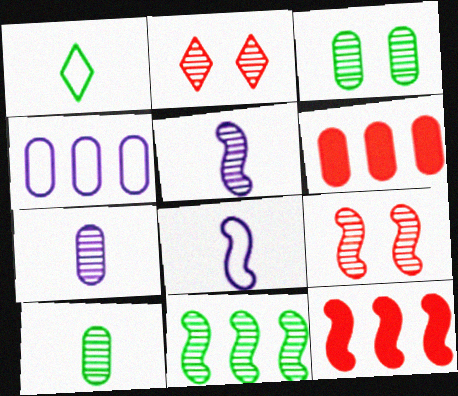[[2, 7, 11], 
[5, 9, 11]]